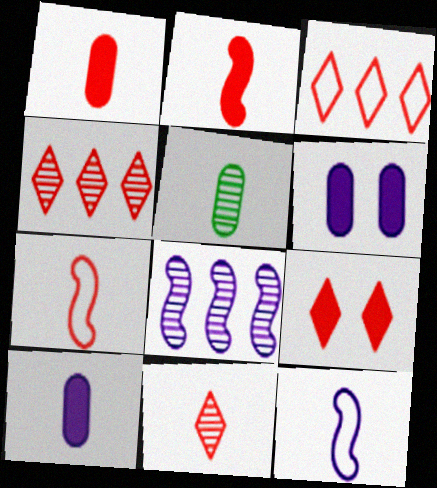[[1, 7, 11], 
[3, 9, 11]]